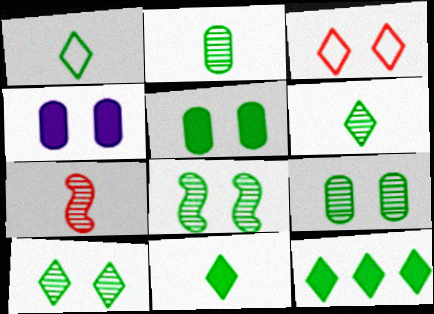[[1, 6, 11], 
[1, 10, 12], 
[3, 4, 8], 
[8, 9, 10]]